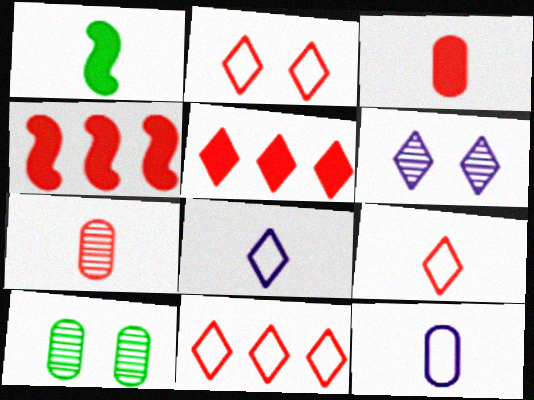[[1, 7, 8], 
[2, 4, 7], 
[2, 9, 11], 
[4, 8, 10]]